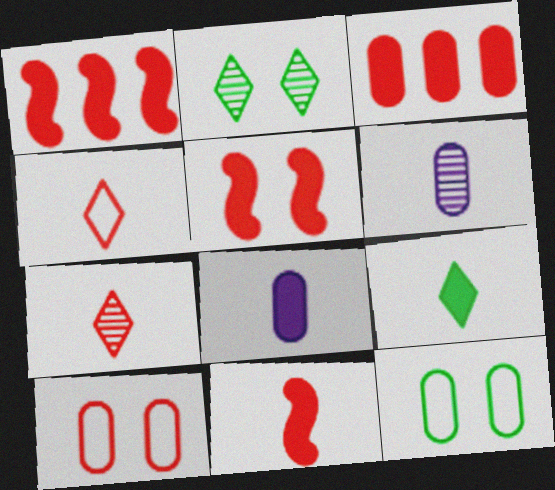[[1, 5, 11], 
[1, 7, 10], 
[3, 6, 12], 
[8, 9, 11]]